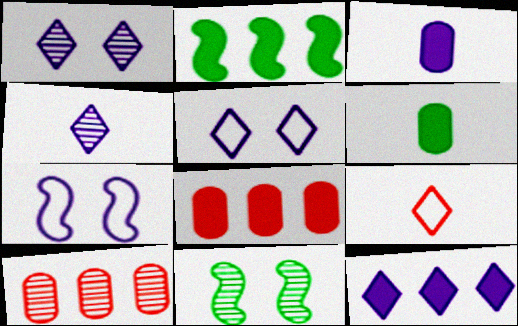[[2, 8, 12], 
[4, 5, 12], 
[4, 10, 11]]